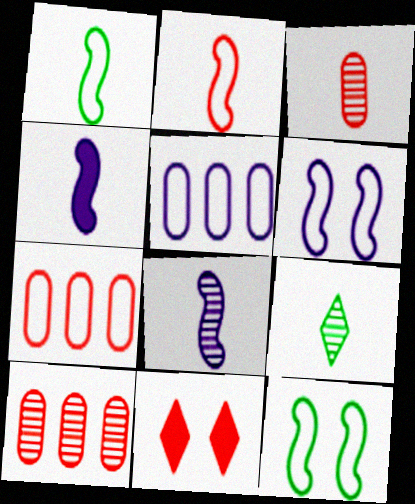[[2, 10, 11], 
[3, 8, 9]]